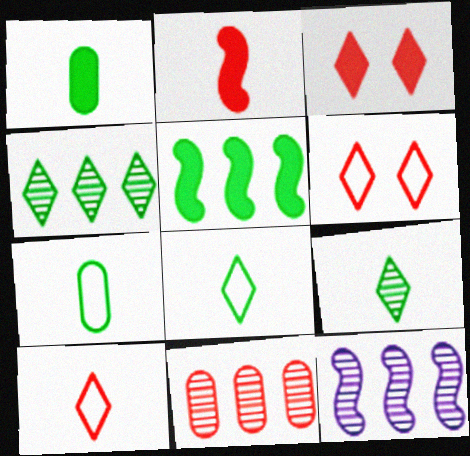[[1, 6, 12], 
[2, 6, 11], 
[3, 7, 12], 
[4, 11, 12]]